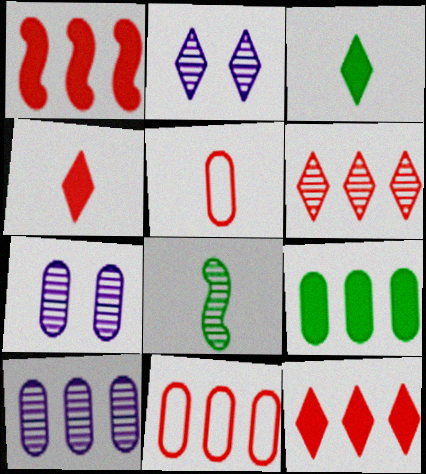[[1, 6, 11], 
[5, 7, 9], 
[6, 7, 8], 
[9, 10, 11]]